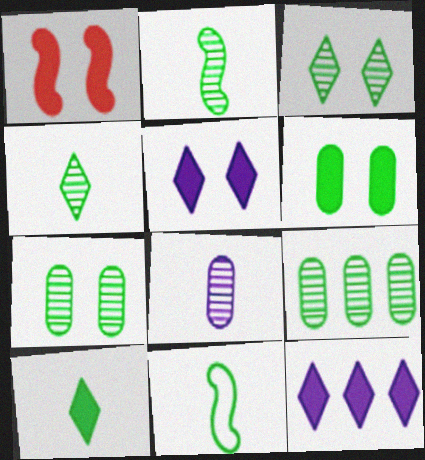[[1, 5, 6], 
[2, 3, 9]]